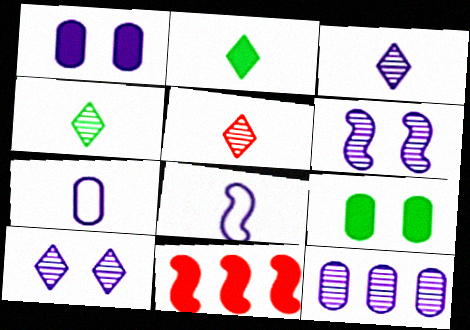[[1, 2, 11], 
[1, 7, 12], 
[3, 4, 5], 
[3, 6, 12]]